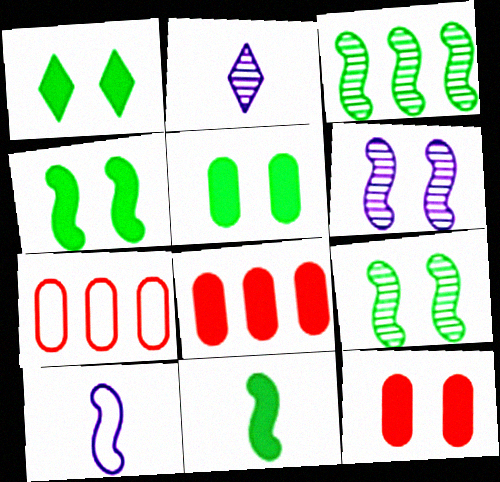[[1, 4, 5], 
[2, 4, 7]]